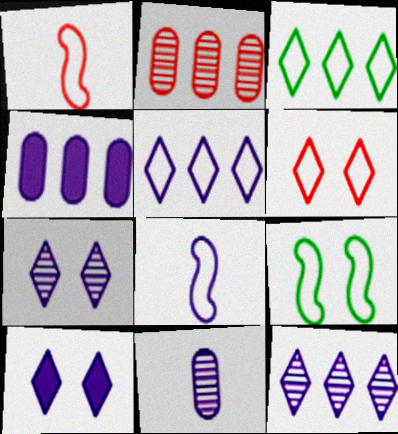[[4, 7, 8]]